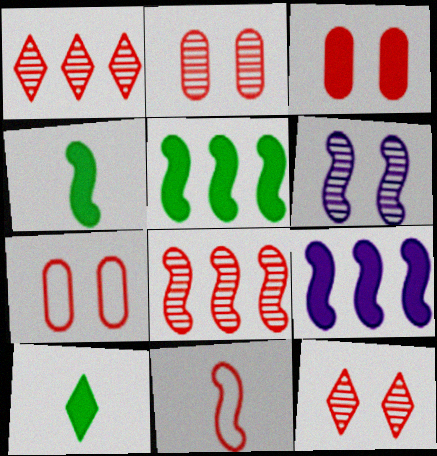[[1, 3, 11], 
[2, 3, 7], 
[3, 9, 10], 
[5, 6, 11]]